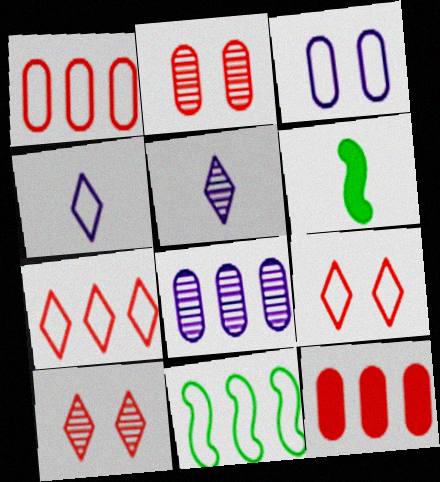[[6, 8, 9]]